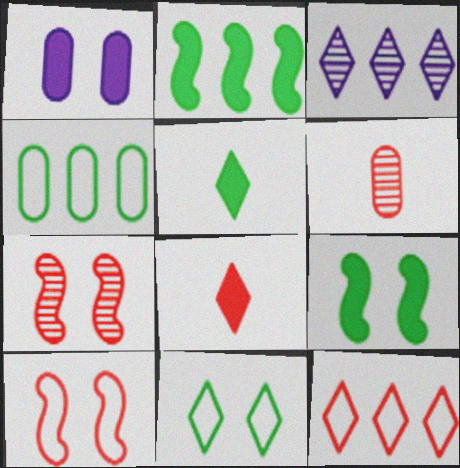[[1, 2, 8], 
[1, 4, 6], 
[1, 7, 11], 
[3, 8, 11]]